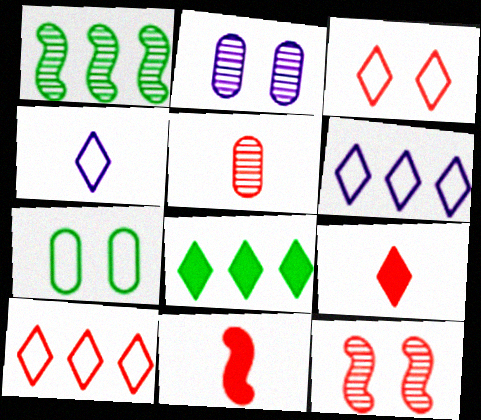[]